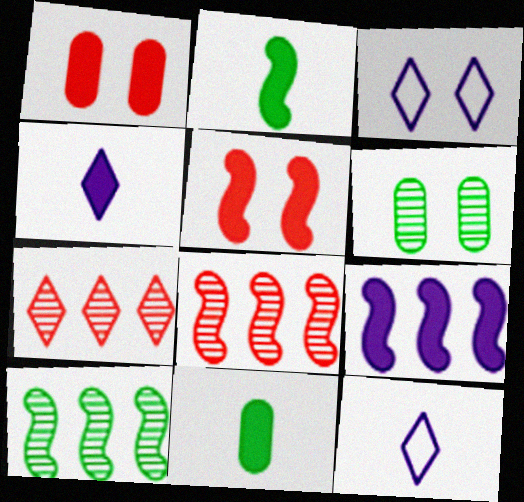[[1, 10, 12], 
[2, 5, 9], 
[3, 5, 6], 
[3, 8, 11]]